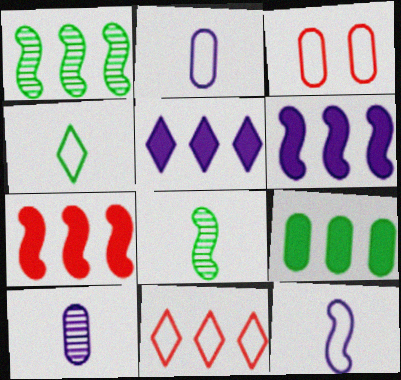[[3, 5, 8], 
[3, 9, 10], 
[5, 7, 9]]